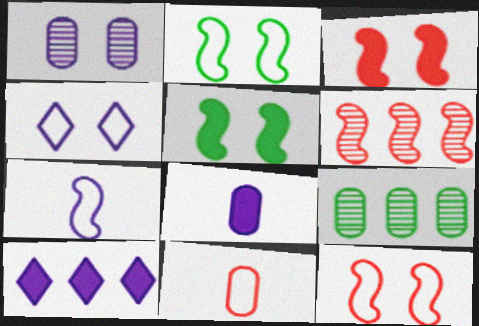[[1, 7, 10], 
[5, 6, 7]]